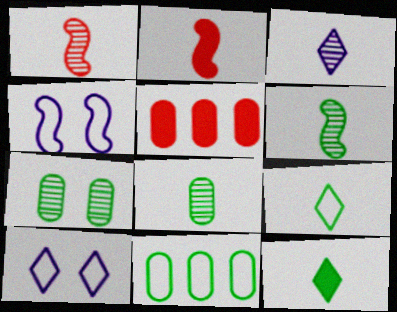[[1, 3, 8], 
[5, 6, 10]]